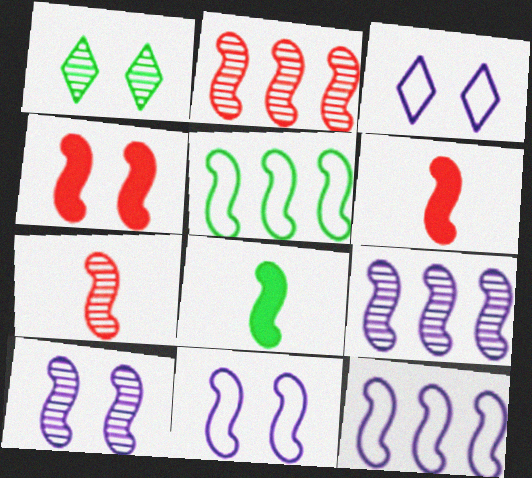[[2, 8, 11], 
[5, 6, 10]]